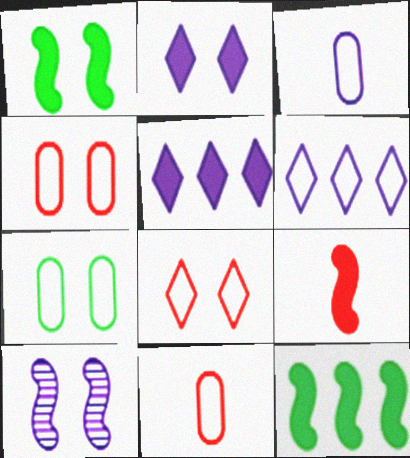[[3, 5, 10]]